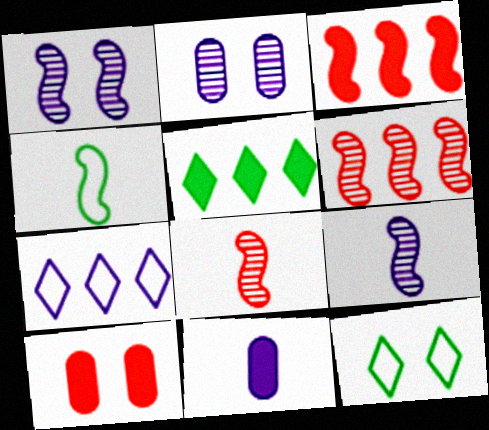[[1, 3, 4], 
[1, 7, 11], 
[1, 10, 12], 
[6, 11, 12]]